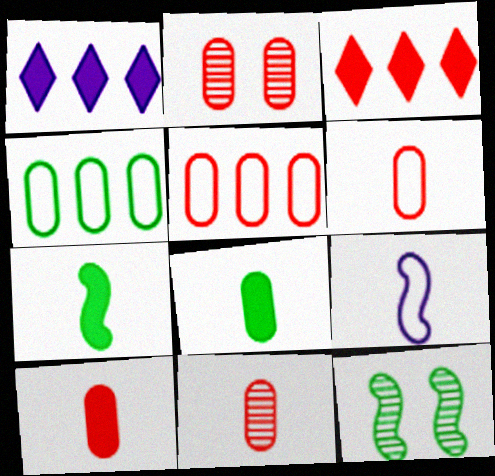[[1, 6, 12], 
[2, 5, 10], 
[6, 10, 11]]